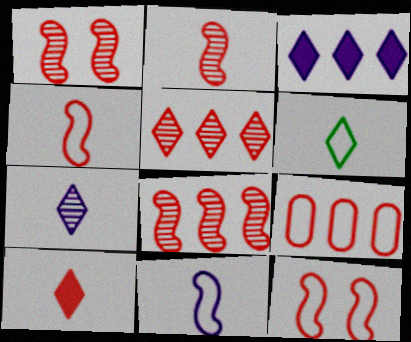[[1, 2, 8], 
[1, 9, 10], 
[6, 7, 10]]